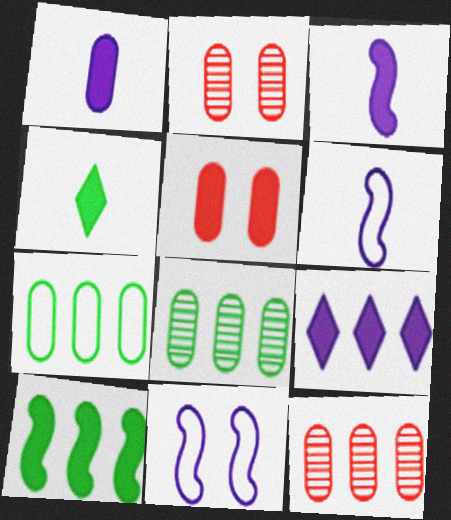[[1, 2, 7], 
[4, 11, 12]]